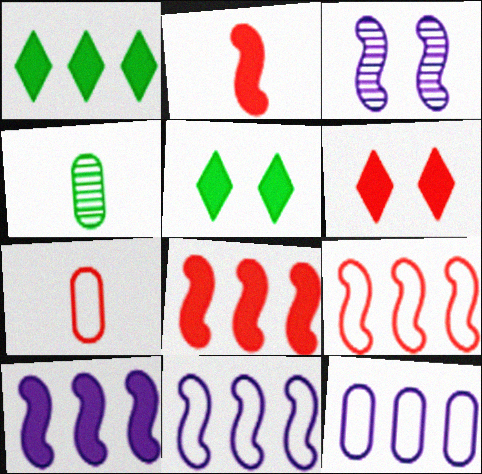[[1, 3, 7], 
[4, 6, 11]]